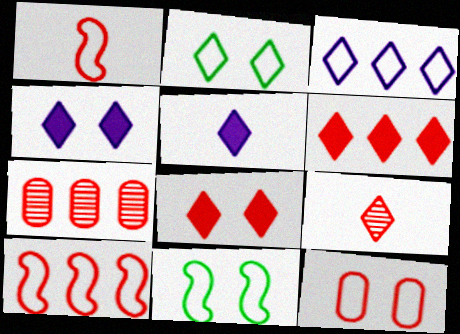[[1, 7, 8], 
[5, 7, 11], 
[6, 7, 10]]